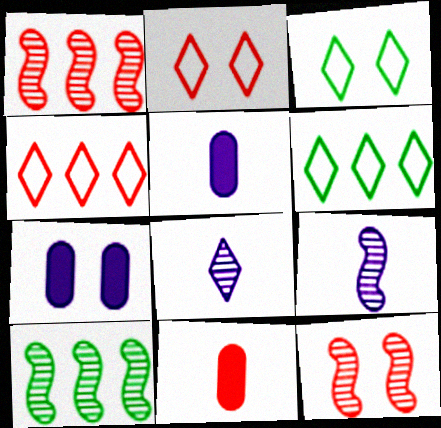[[1, 2, 11], 
[1, 3, 5], 
[2, 5, 10], 
[3, 7, 12], 
[4, 11, 12], 
[5, 6, 12], 
[9, 10, 12]]